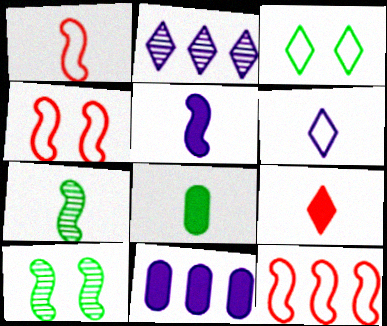[[1, 4, 12], 
[1, 5, 7], 
[2, 3, 9], 
[2, 4, 8], 
[5, 8, 9], 
[5, 10, 12]]